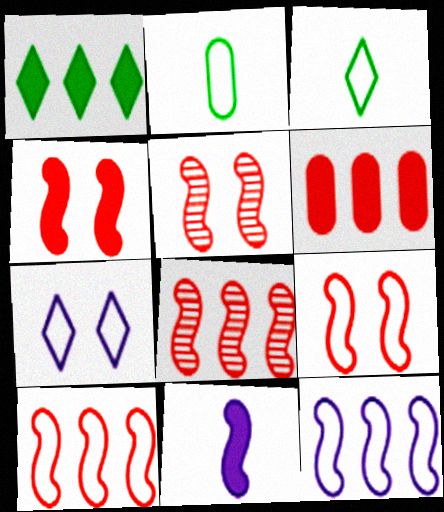[[2, 7, 10], 
[4, 5, 9]]